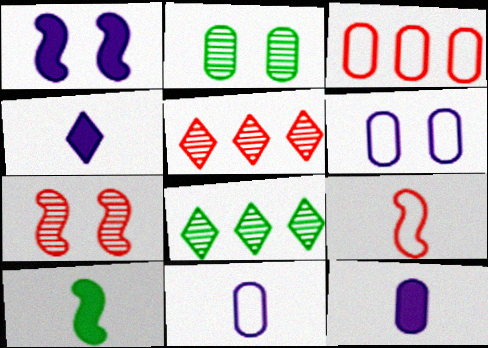[[2, 3, 12], 
[5, 6, 10]]